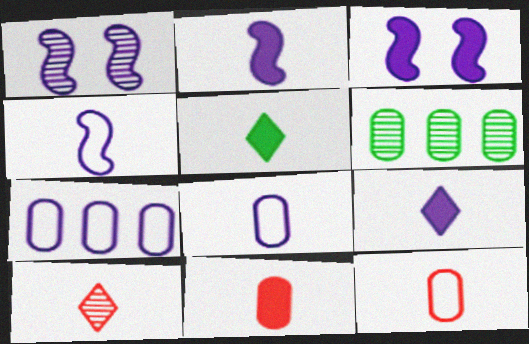[[1, 6, 10], 
[1, 7, 9], 
[2, 5, 11]]